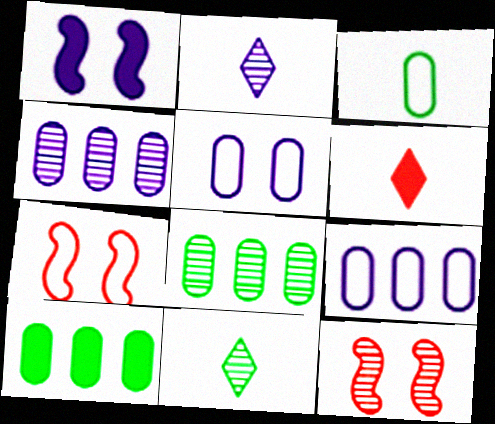[[1, 2, 9], 
[1, 6, 10], 
[2, 7, 10], 
[2, 8, 12], 
[4, 11, 12]]